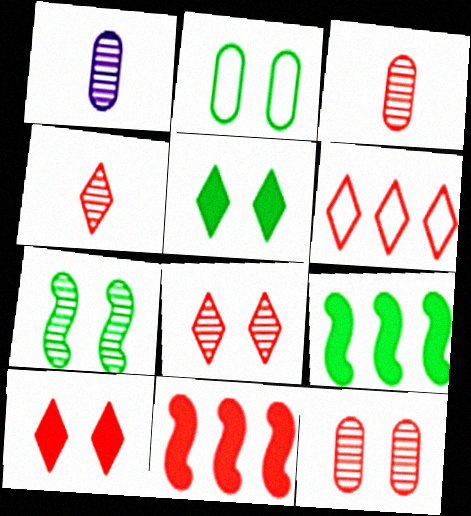[[2, 5, 7], 
[4, 6, 10]]